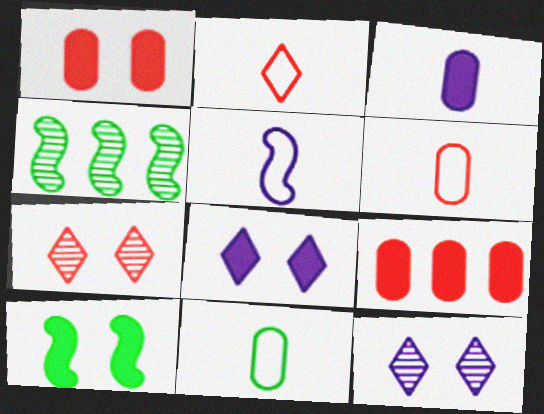[[1, 8, 10], 
[2, 5, 11], 
[4, 6, 8]]